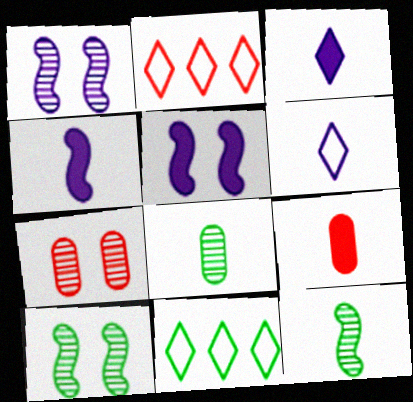[[1, 9, 11], 
[2, 5, 8], 
[4, 7, 11], 
[6, 9, 12]]